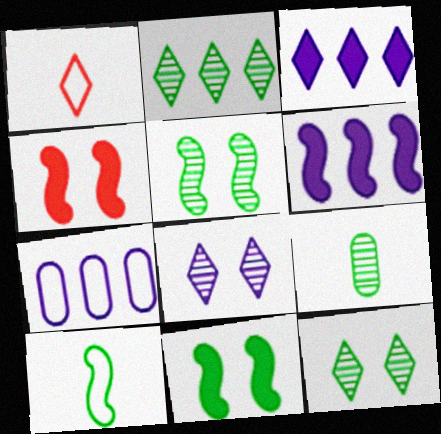[[1, 3, 12], 
[2, 5, 9]]